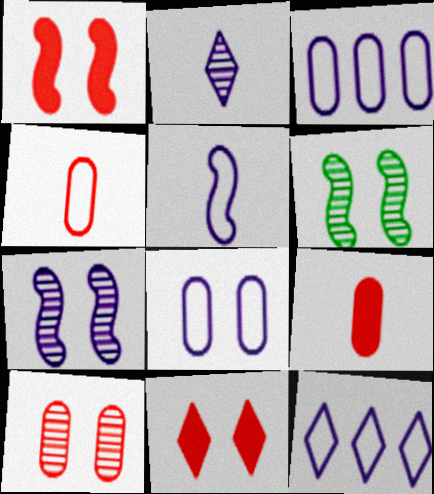[[5, 8, 12], 
[6, 8, 11], 
[6, 9, 12]]